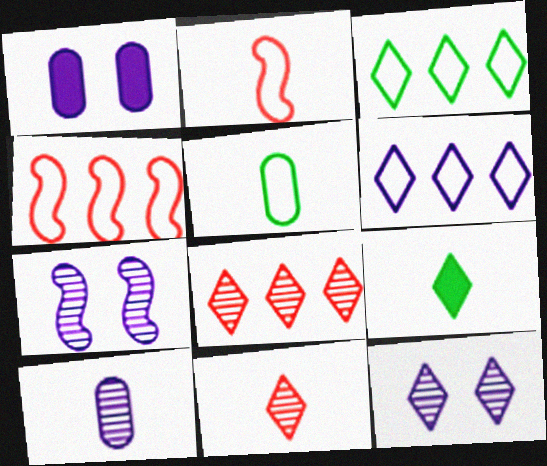[[2, 9, 10]]